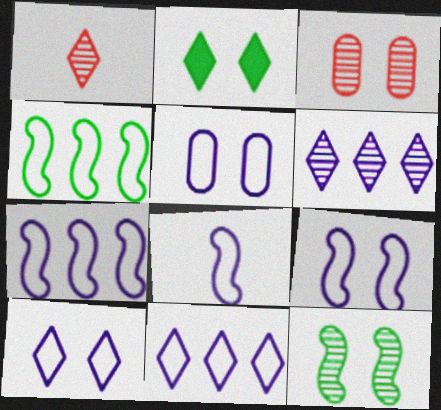[[1, 2, 11], 
[2, 3, 9], 
[5, 8, 11], 
[5, 9, 10], 
[7, 8, 9]]